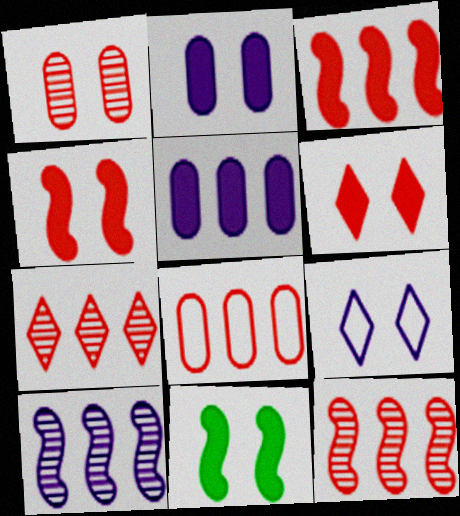[[1, 9, 11], 
[2, 6, 11], 
[3, 7, 8]]